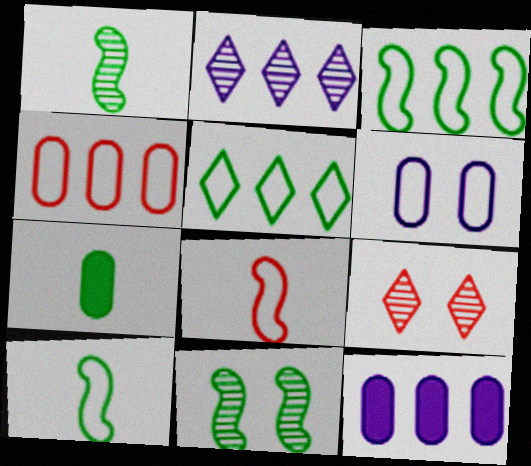[[5, 6, 8], 
[5, 7, 11], 
[9, 10, 12]]